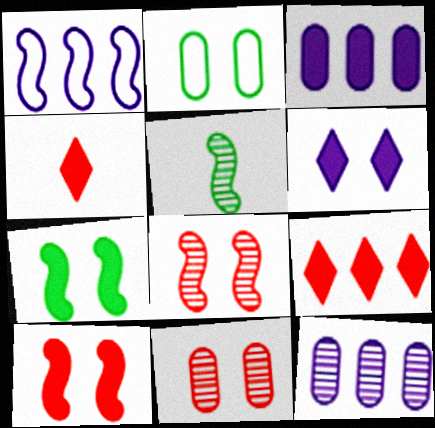[[1, 5, 10], 
[2, 6, 8], 
[3, 4, 7]]